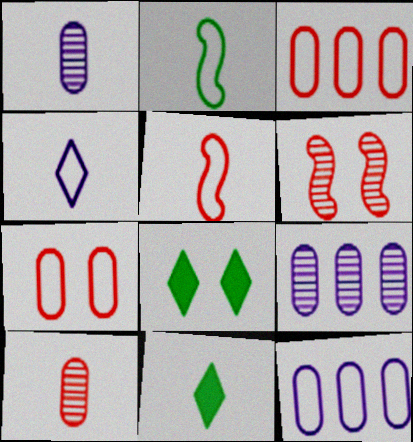[[1, 5, 11], 
[5, 8, 9], 
[6, 11, 12]]